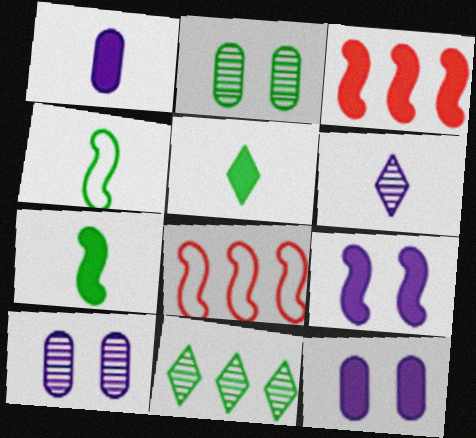[[3, 5, 12], 
[3, 7, 9], 
[5, 8, 10]]